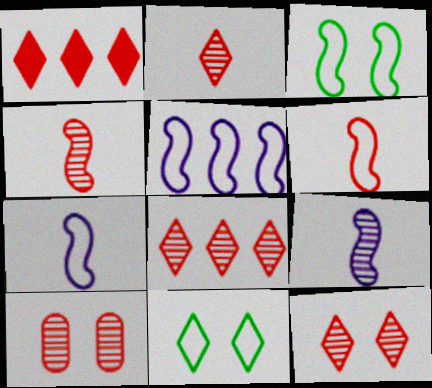[[1, 6, 10], 
[2, 8, 12], 
[3, 5, 6], 
[4, 8, 10]]